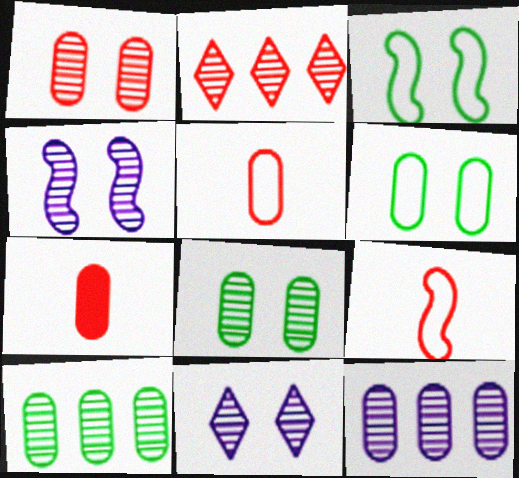[[6, 7, 12]]